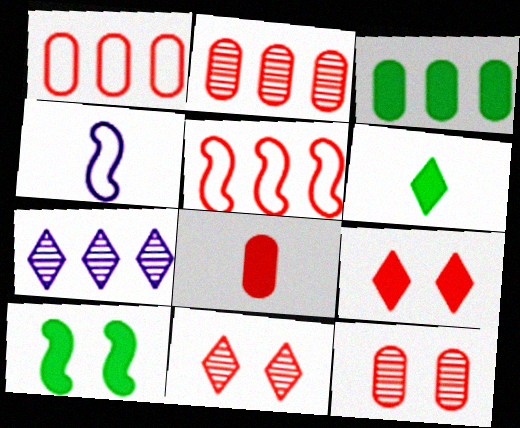[[1, 8, 12], 
[3, 4, 11], 
[3, 5, 7], 
[3, 6, 10], 
[5, 8, 11]]